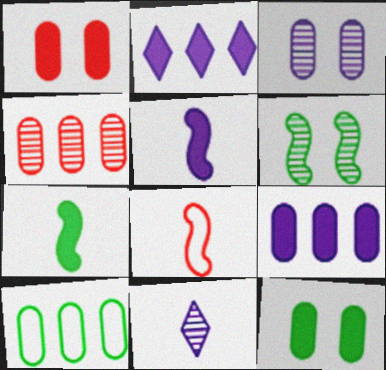[[1, 2, 7], 
[4, 6, 11], 
[4, 9, 10]]